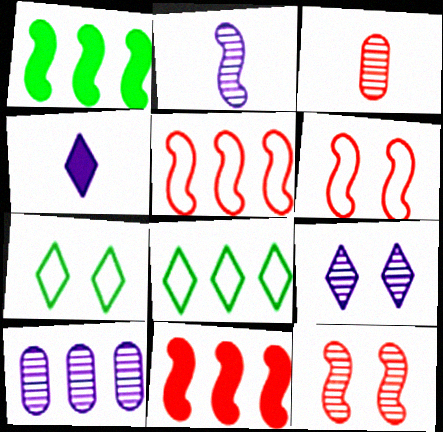[[1, 2, 6], 
[2, 9, 10], 
[8, 10, 11]]